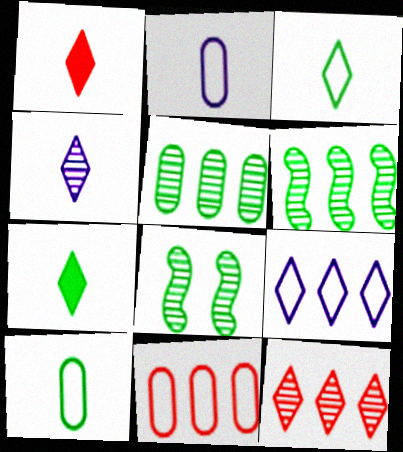[[1, 3, 4]]